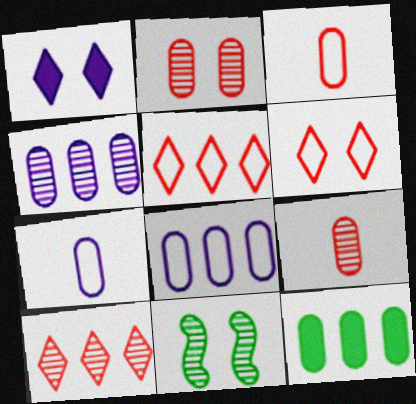[[2, 7, 12]]